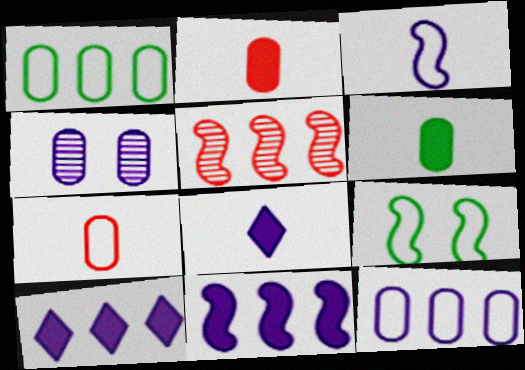[[1, 2, 4], 
[1, 5, 10], 
[3, 4, 10]]